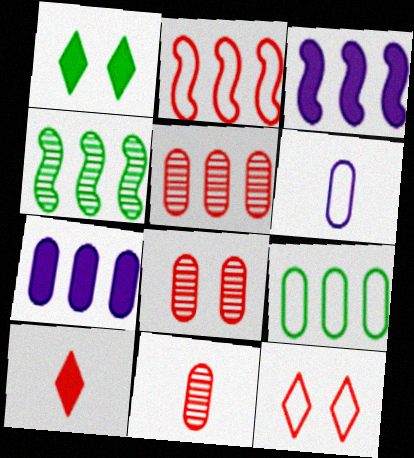[[2, 3, 4], 
[2, 8, 10], 
[5, 7, 9], 
[5, 8, 11]]